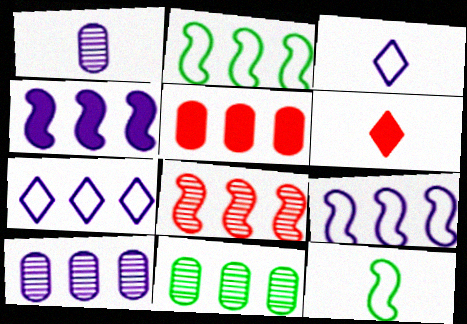[[1, 6, 12], 
[2, 4, 8], 
[4, 7, 10]]